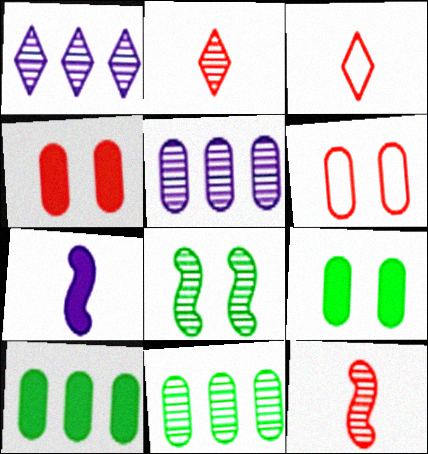[[2, 5, 8]]